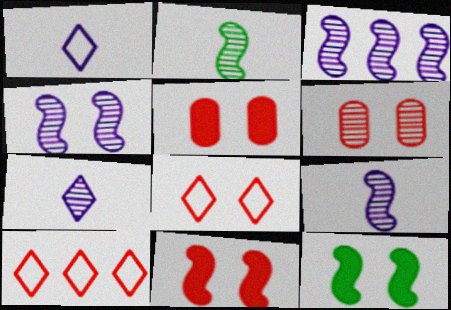[[3, 4, 9], 
[6, 8, 11]]